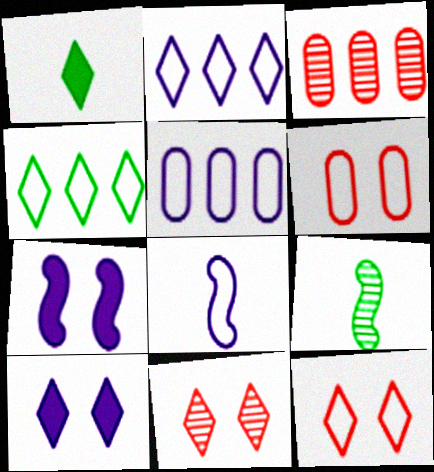[[1, 2, 11], 
[4, 6, 8]]